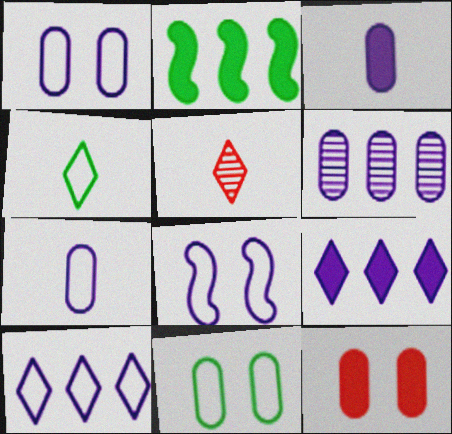[[1, 2, 5], 
[1, 3, 6], 
[7, 8, 10]]